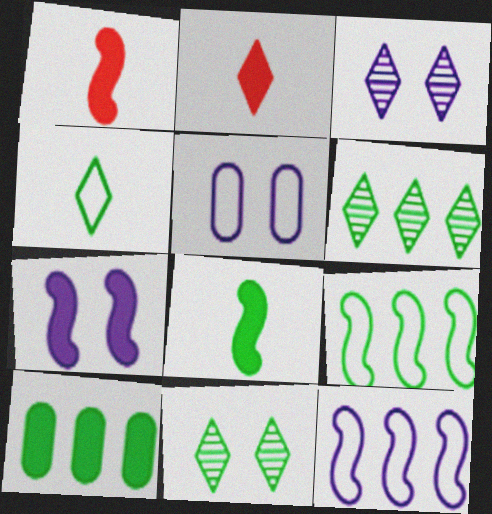[[1, 5, 6], 
[2, 7, 10], 
[3, 5, 7], 
[6, 9, 10]]